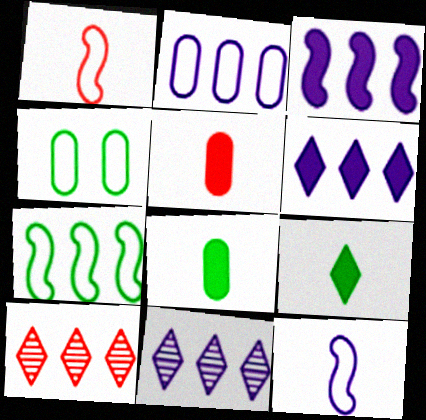[[2, 3, 11]]